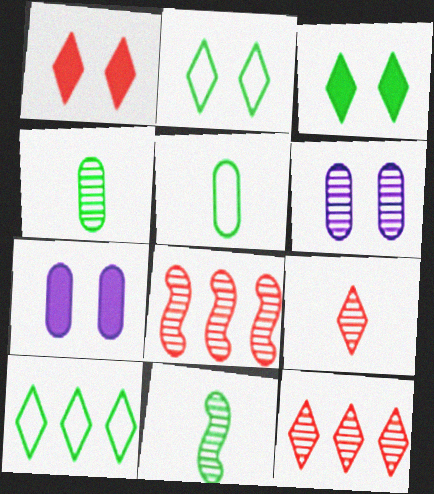[[6, 11, 12]]